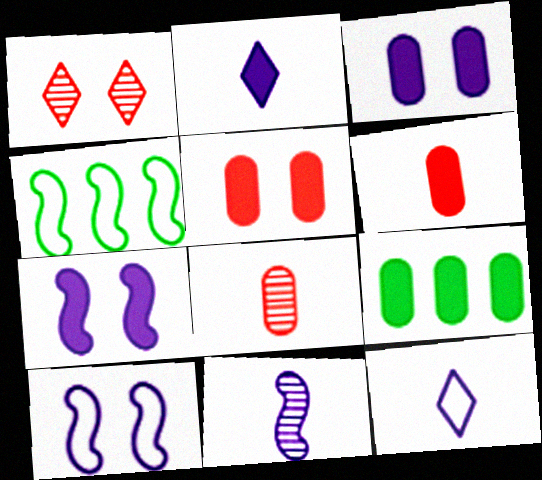[[3, 6, 9]]